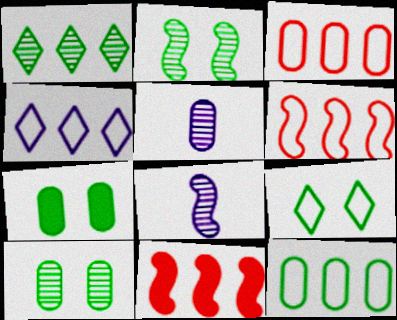[[2, 7, 9], 
[3, 5, 7], 
[4, 6, 12], 
[5, 9, 11]]